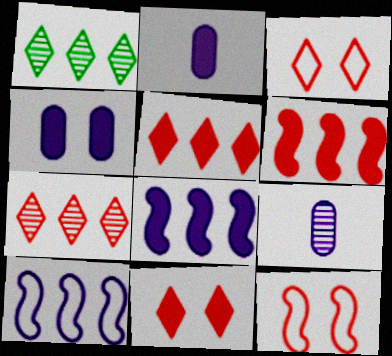[[1, 2, 12]]